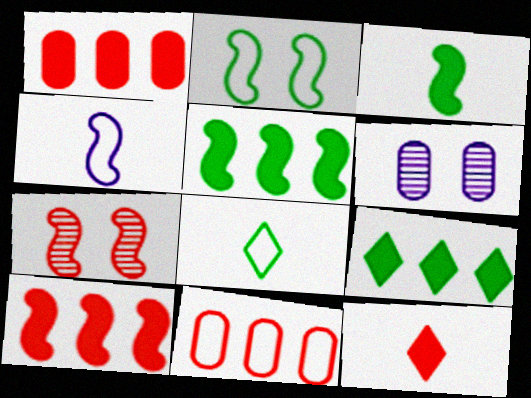[[4, 5, 7], 
[6, 8, 10], 
[7, 11, 12]]